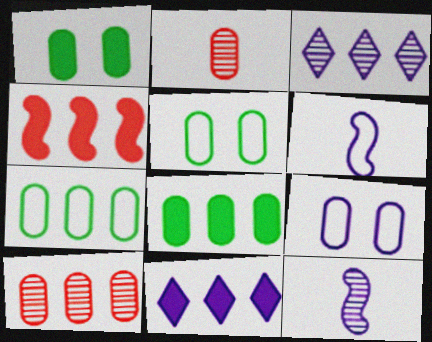[[2, 8, 9], 
[3, 4, 7], 
[4, 8, 11], 
[9, 11, 12]]